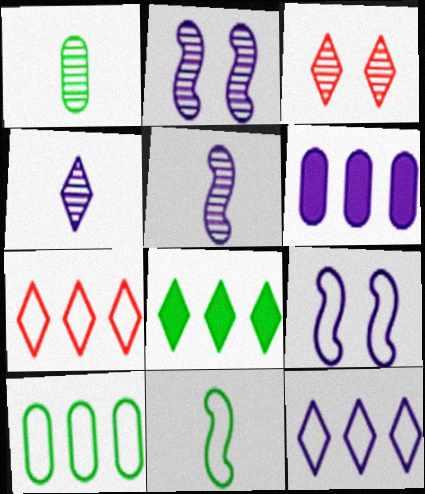[[3, 6, 11], 
[4, 6, 9]]